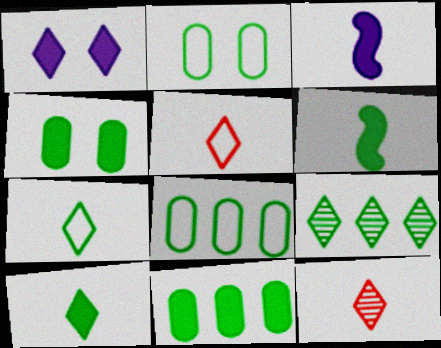[[1, 5, 9], 
[2, 6, 9]]